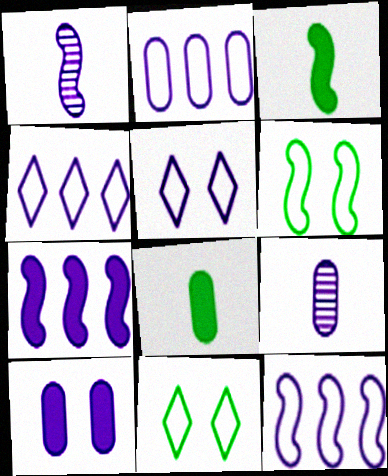[[1, 4, 10], 
[2, 4, 12], 
[2, 9, 10], 
[5, 7, 9]]